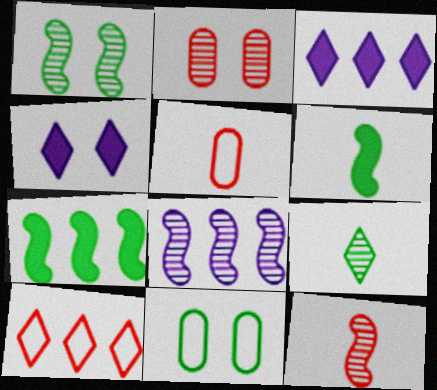[[1, 3, 5], 
[1, 8, 12], 
[2, 8, 9], 
[3, 11, 12], 
[4, 9, 10], 
[7, 9, 11]]